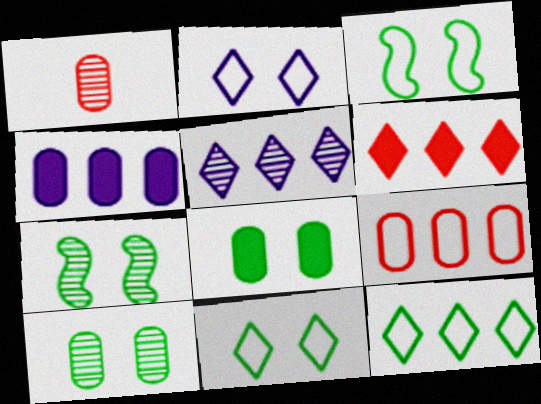[[1, 5, 7], 
[5, 6, 12], 
[7, 8, 11]]